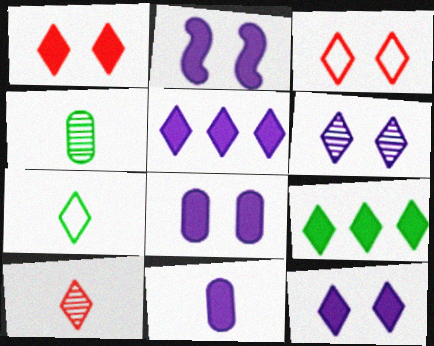[[2, 5, 11], 
[2, 8, 12]]